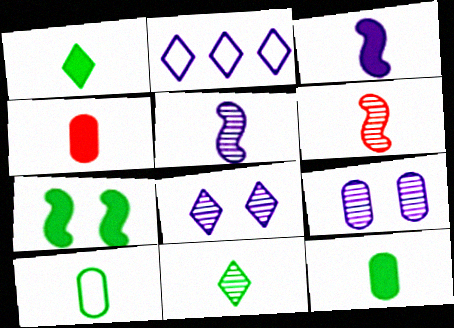[[1, 3, 4], 
[2, 3, 9]]